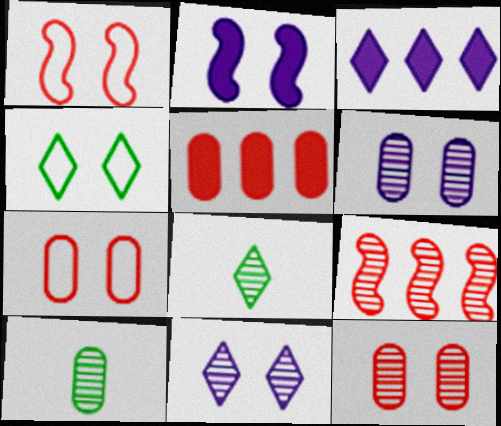[[1, 3, 10], 
[2, 4, 12], 
[6, 8, 9], 
[9, 10, 11]]